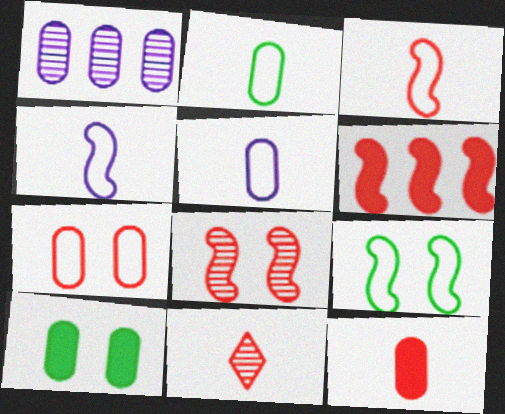[[3, 6, 8], 
[3, 11, 12], 
[6, 7, 11]]